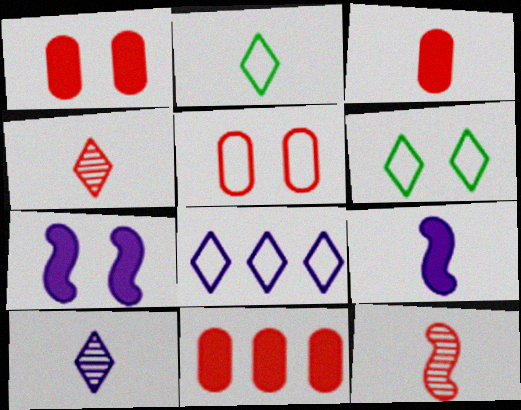[[1, 3, 11]]